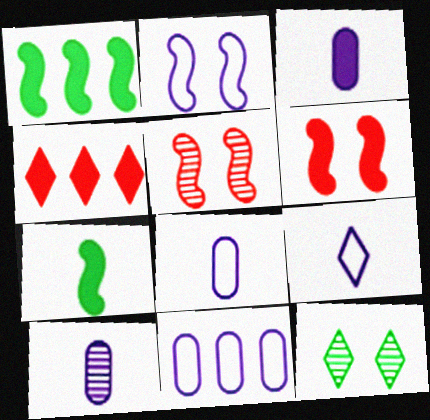[[2, 9, 11], 
[3, 8, 10], 
[4, 9, 12]]